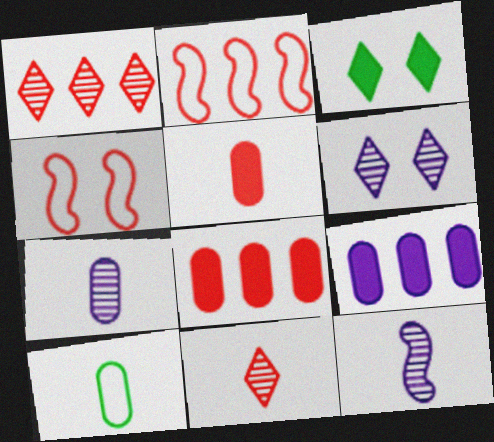[[1, 2, 8], 
[1, 4, 5], 
[2, 3, 7], 
[4, 8, 11], 
[5, 7, 10]]